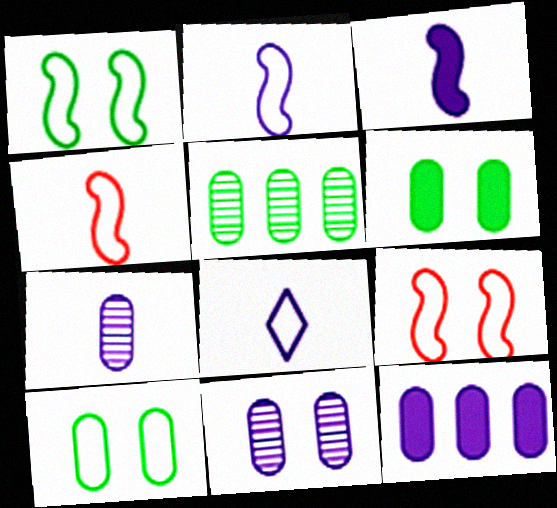[[3, 7, 8]]